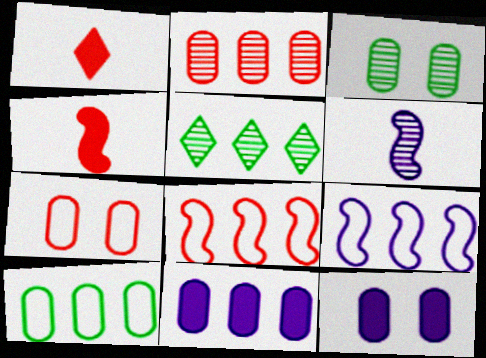[[1, 3, 9], 
[2, 10, 11], 
[3, 7, 12], 
[5, 8, 11]]